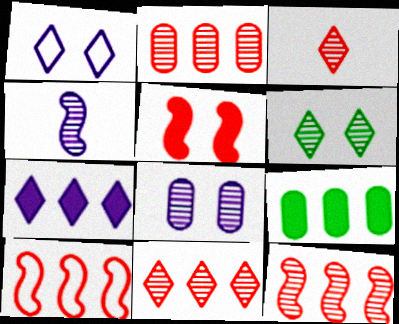[[2, 4, 6], 
[2, 11, 12]]